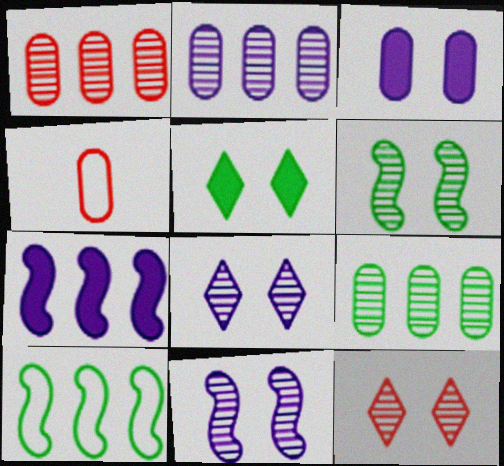[[1, 2, 9], 
[3, 4, 9]]